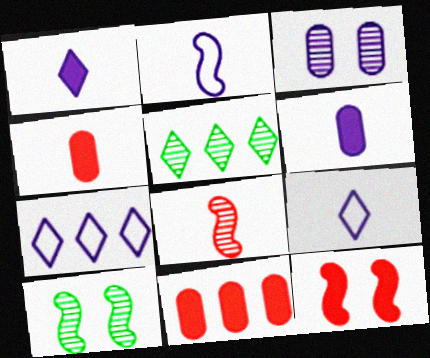[[3, 5, 8], 
[4, 7, 10], 
[9, 10, 11]]